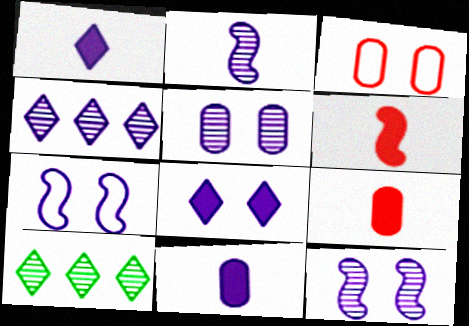[[2, 4, 5], 
[4, 7, 11], 
[5, 7, 8], 
[7, 9, 10]]